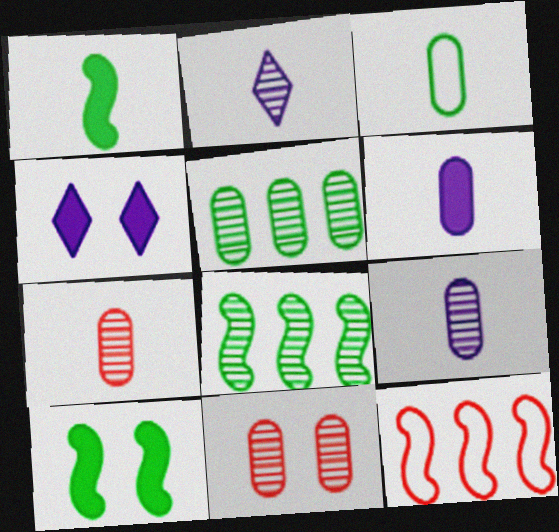[[2, 8, 11], 
[3, 6, 7], 
[5, 9, 11]]